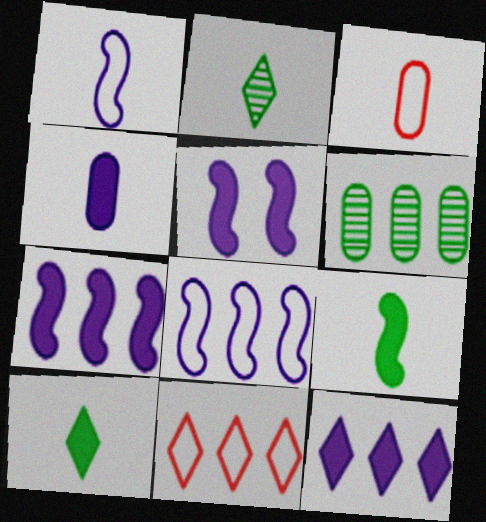[[4, 5, 12], 
[6, 7, 11]]